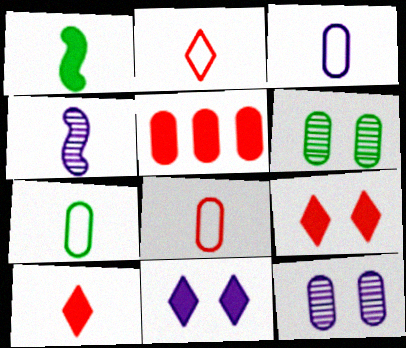[[1, 5, 11], 
[3, 5, 6], 
[3, 7, 8], 
[4, 7, 10], 
[5, 7, 12]]